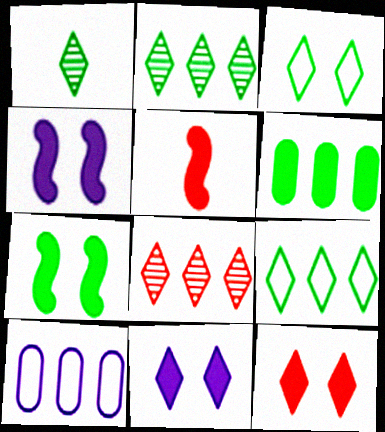[[5, 6, 11]]